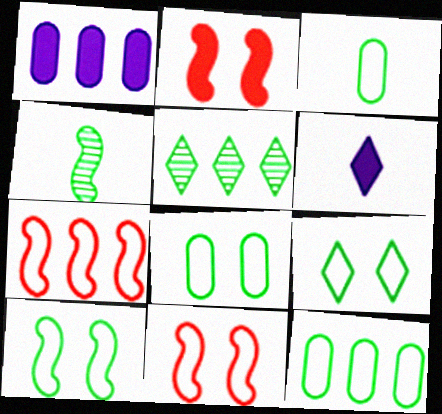[[1, 5, 7], 
[3, 8, 12], 
[8, 9, 10]]